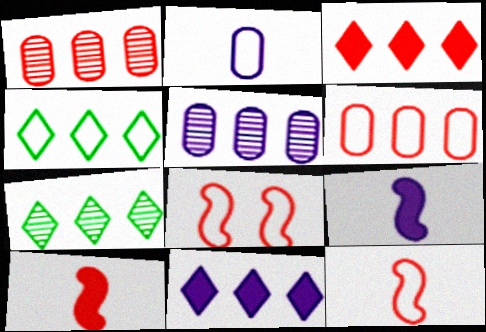[[2, 4, 8]]